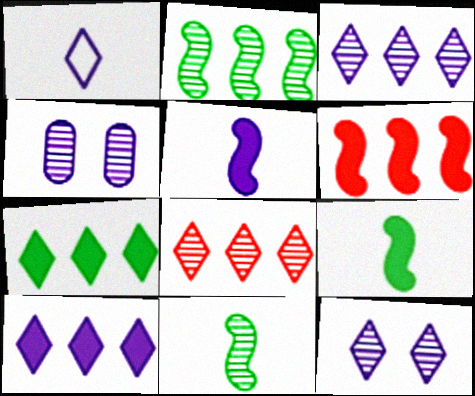[[1, 10, 12], 
[4, 8, 11]]